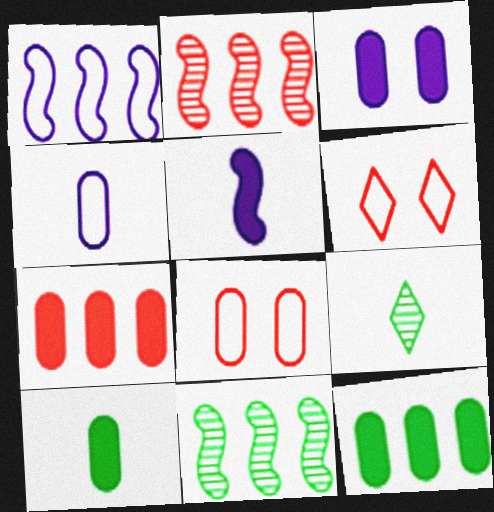[[3, 7, 10]]